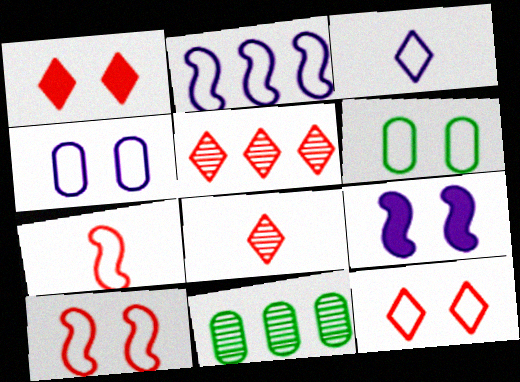[[2, 3, 4]]